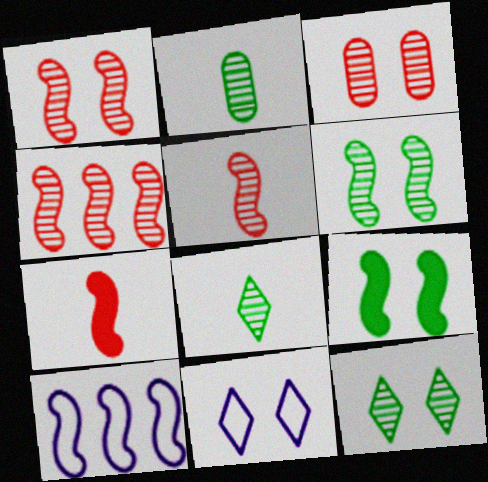[[1, 4, 5], 
[3, 9, 11], 
[5, 9, 10], 
[6, 7, 10]]